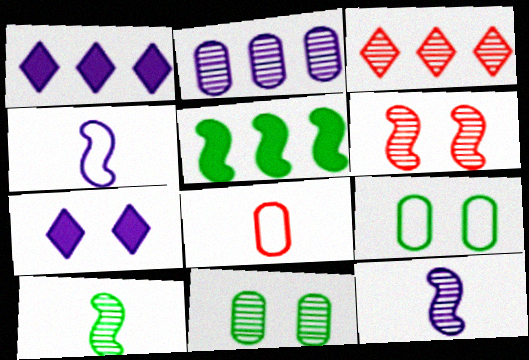[[2, 4, 7], 
[3, 11, 12], 
[4, 5, 6], 
[6, 7, 9]]